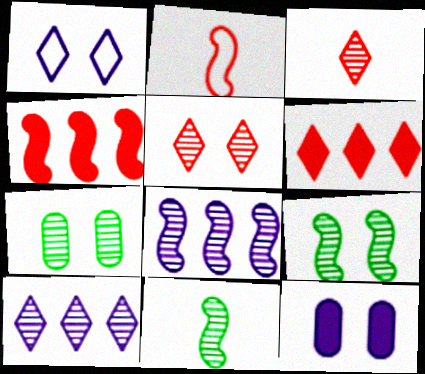[[3, 7, 8]]